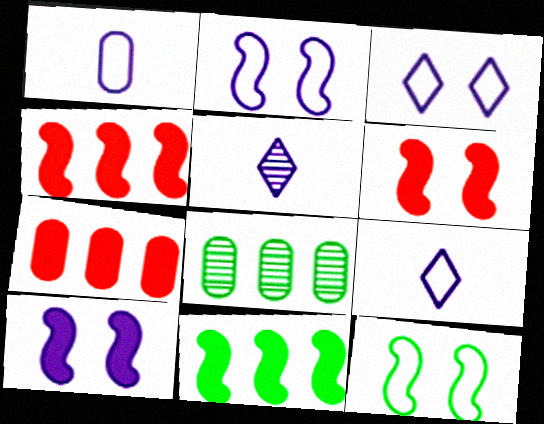[[5, 7, 12], 
[6, 8, 9]]